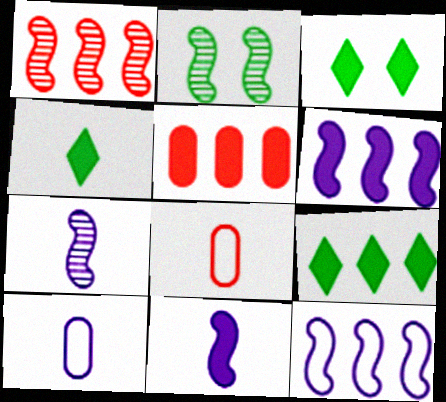[[1, 2, 7], 
[1, 3, 10], 
[3, 4, 9], 
[3, 5, 11], 
[4, 7, 8], 
[5, 6, 9]]